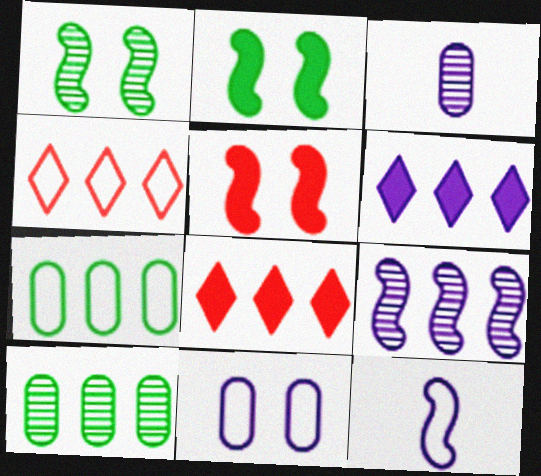[[2, 3, 4], 
[7, 8, 9]]